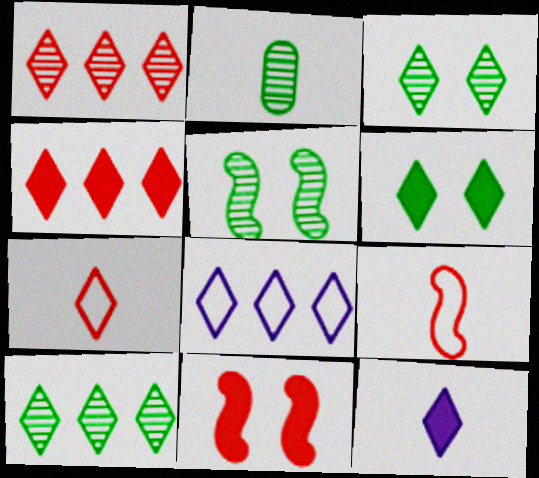[[2, 5, 10], 
[2, 8, 11], 
[2, 9, 12], 
[4, 6, 12], 
[4, 8, 10]]